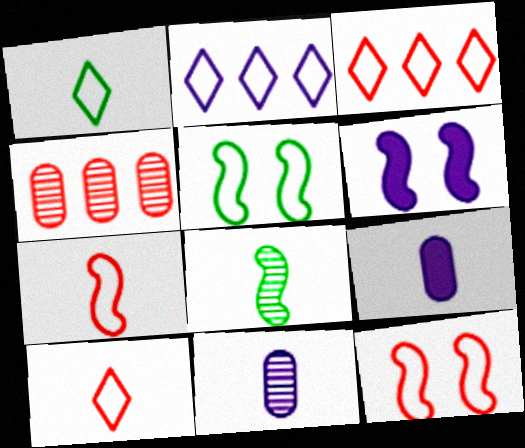[[1, 4, 6], 
[2, 6, 11], 
[8, 9, 10]]